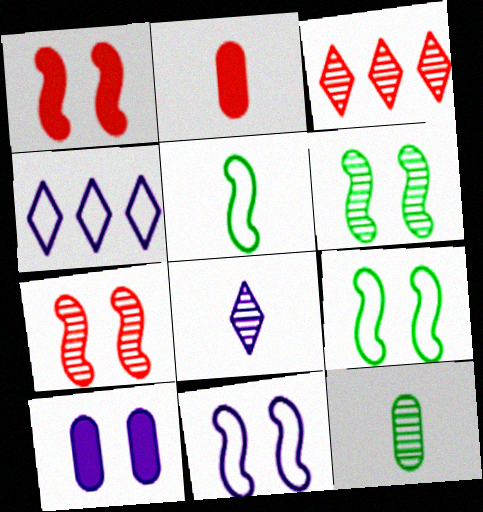[[1, 4, 12], 
[1, 6, 11], 
[2, 4, 6], 
[2, 5, 8], 
[3, 5, 10]]